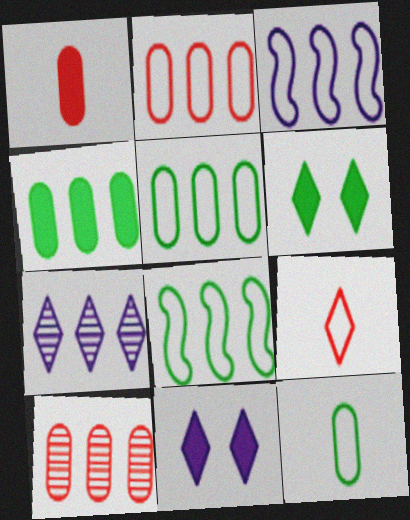[[6, 7, 9]]